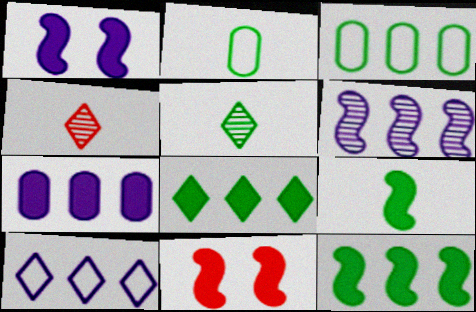[[1, 3, 4], 
[2, 5, 9], 
[6, 7, 10]]